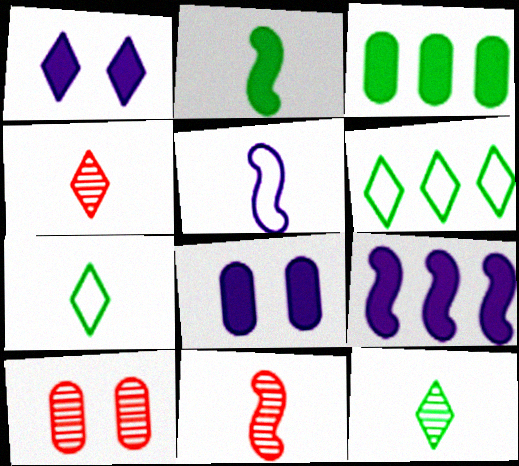[[1, 4, 6], 
[2, 5, 11], 
[6, 8, 11], 
[7, 9, 10]]